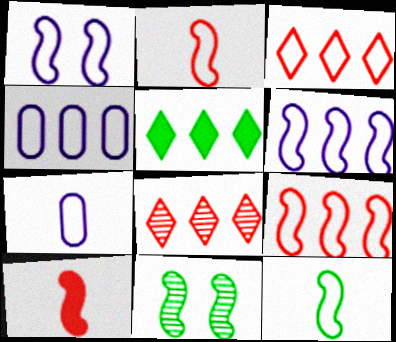[[1, 9, 12], 
[6, 10, 11]]